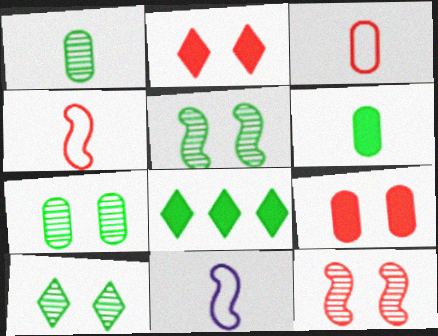[[5, 7, 10]]